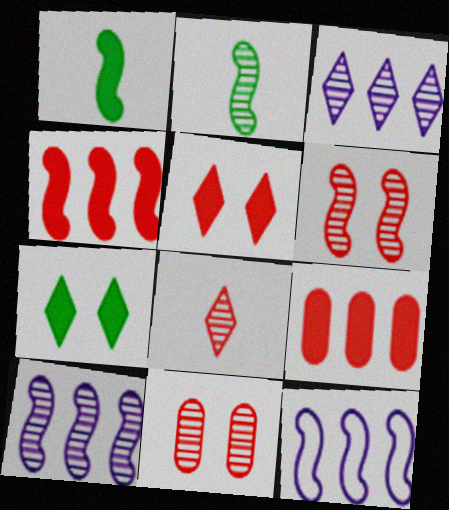[[1, 6, 12], 
[2, 3, 11], 
[2, 6, 10]]